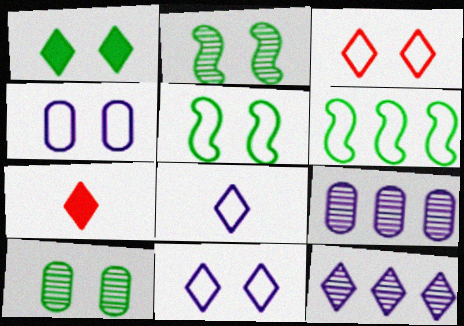[[1, 5, 10], 
[3, 4, 5], 
[5, 7, 9]]